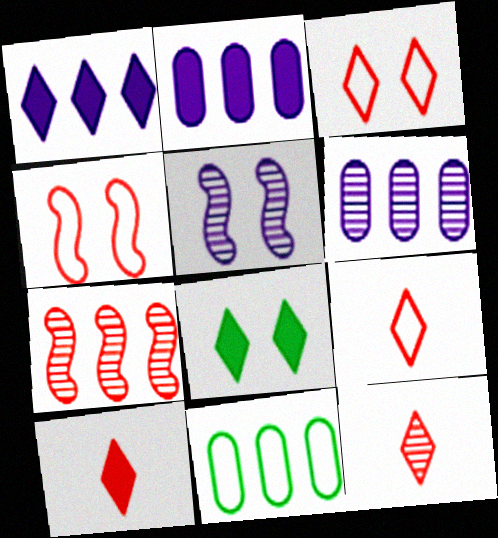[[1, 7, 11], 
[1, 8, 10], 
[5, 10, 11], 
[9, 10, 12]]